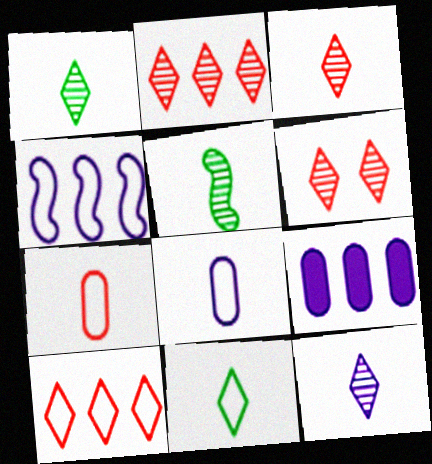[[1, 3, 12], 
[2, 3, 6]]